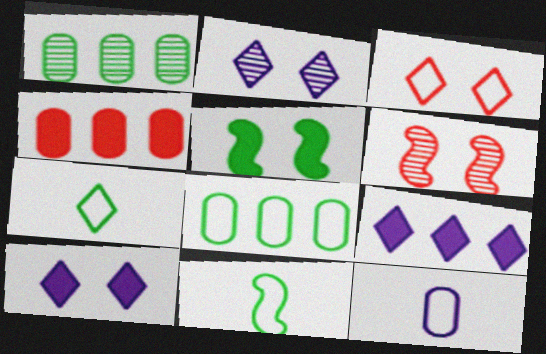[[1, 5, 7], 
[2, 4, 11]]